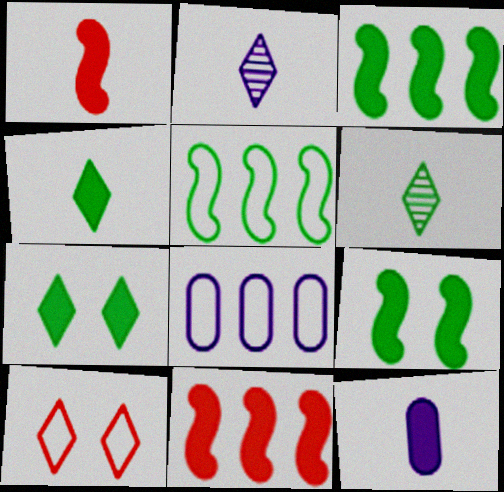[[1, 4, 12], 
[7, 11, 12]]